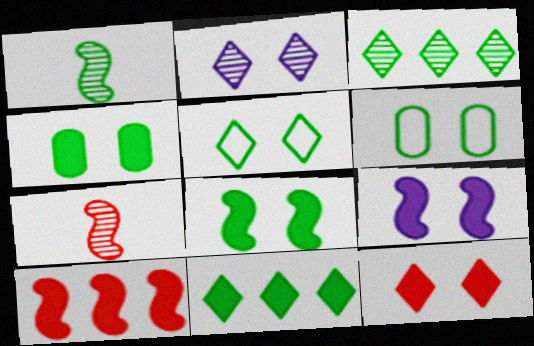[[1, 6, 11], 
[2, 5, 12], 
[4, 9, 12]]